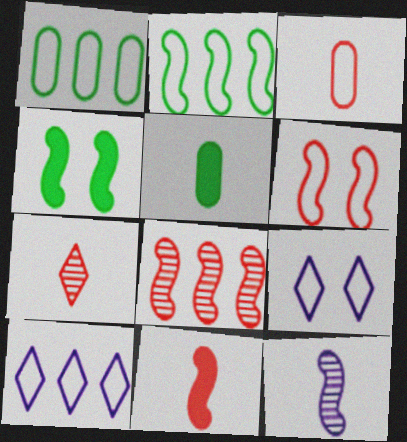[[2, 3, 9], 
[3, 7, 11], 
[5, 8, 9], 
[6, 8, 11]]